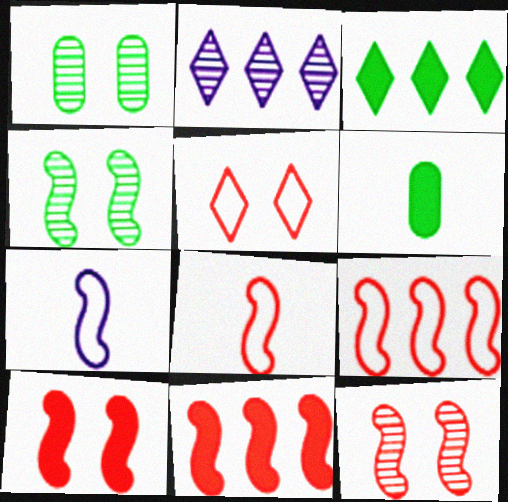[[4, 7, 11], 
[8, 11, 12]]